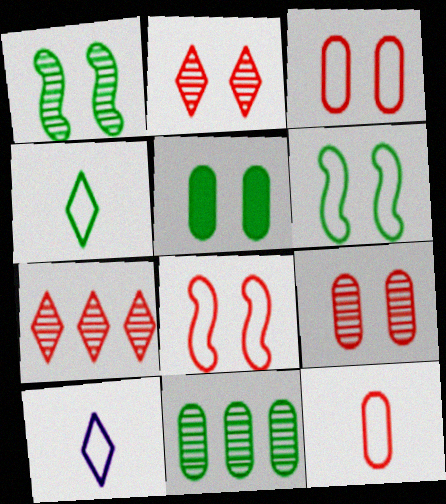[]